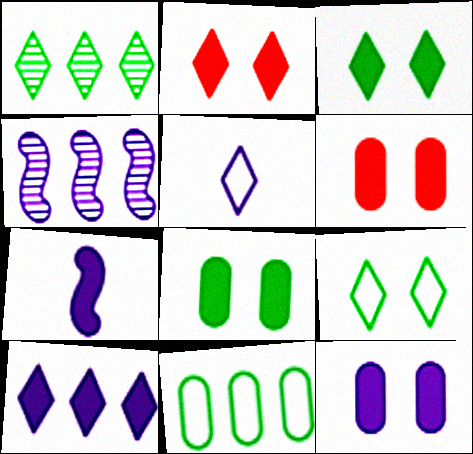[[1, 2, 5], 
[4, 5, 12], 
[6, 8, 12], 
[7, 10, 12]]